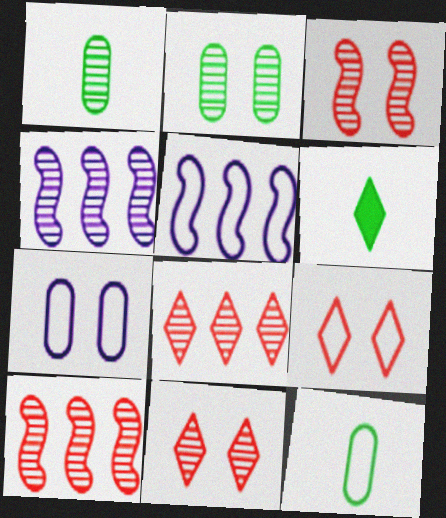[[1, 4, 11], 
[5, 9, 12], 
[6, 7, 10]]